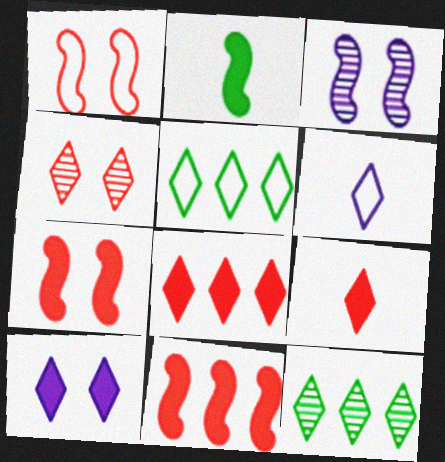[]